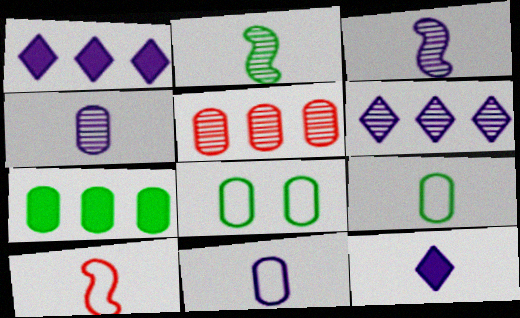[[3, 11, 12]]